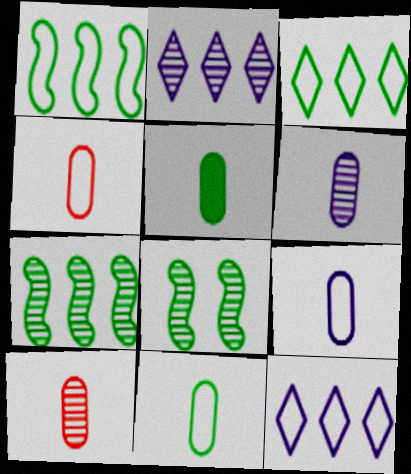[[2, 8, 10], 
[3, 5, 8], 
[4, 5, 6], 
[4, 9, 11], 
[5, 9, 10]]